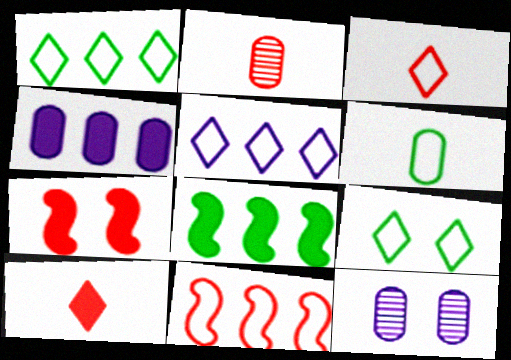[[3, 5, 9], 
[3, 8, 12], 
[7, 9, 12]]